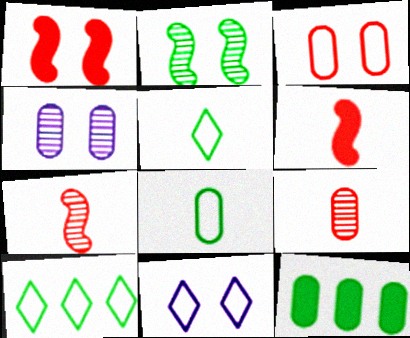[[2, 5, 12], 
[4, 6, 10], 
[7, 11, 12]]